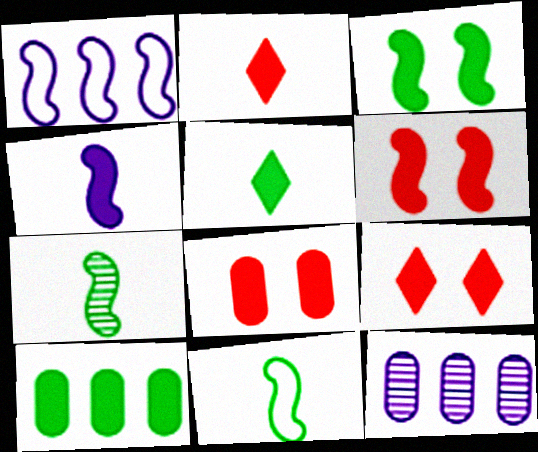[[1, 6, 7], 
[3, 5, 10], 
[4, 9, 10], 
[6, 8, 9], 
[9, 11, 12]]